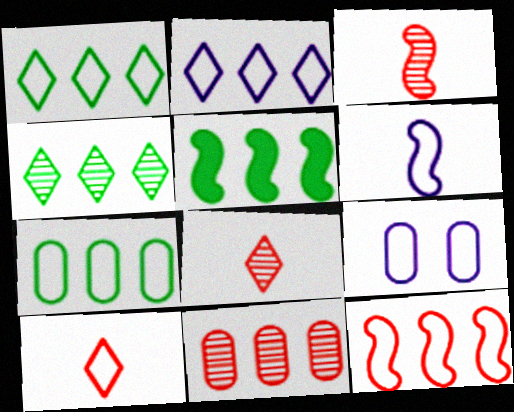[[2, 5, 11], 
[2, 6, 9], 
[2, 7, 12], 
[4, 5, 7], 
[5, 8, 9]]